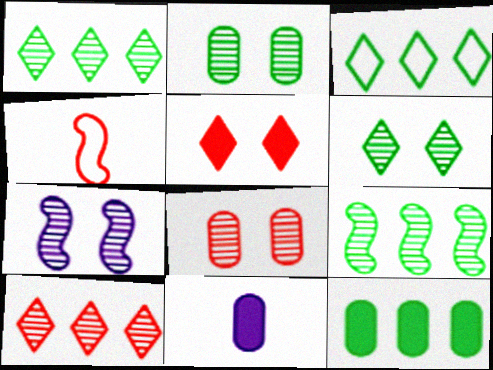[[3, 9, 12], 
[6, 7, 8]]